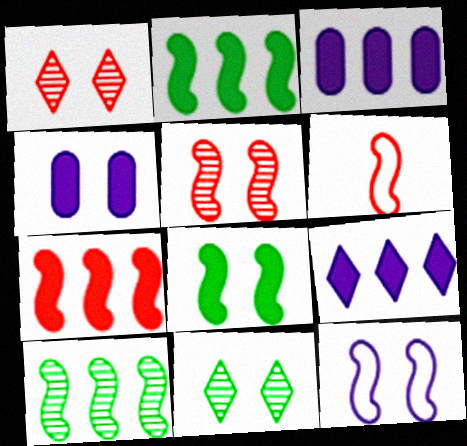[[3, 6, 11], 
[5, 6, 7], 
[5, 8, 12]]